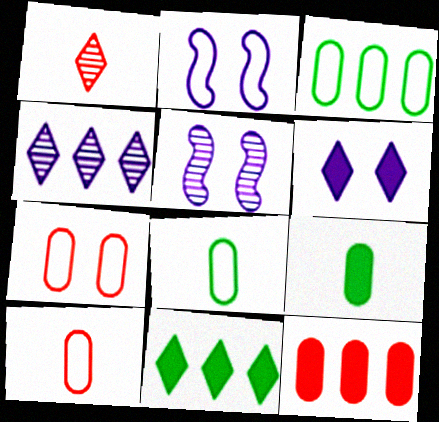[[5, 10, 11]]